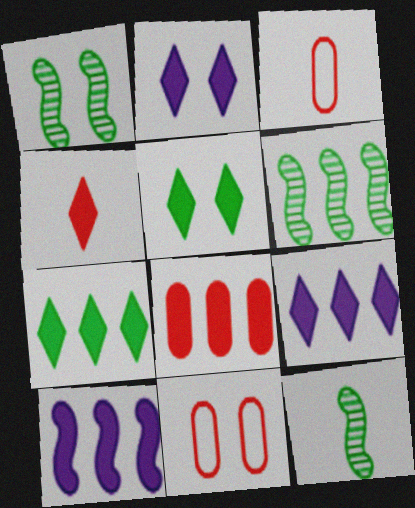[[1, 2, 11], 
[1, 3, 9], 
[1, 6, 12], 
[2, 3, 6], 
[2, 4, 7], 
[4, 5, 9], 
[7, 8, 10], 
[9, 11, 12]]